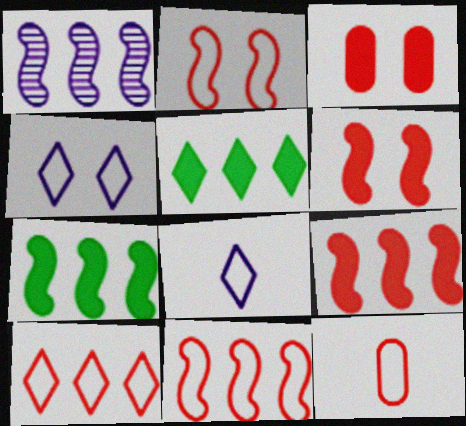[[1, 7, 11], 
[2, 10, 12]]